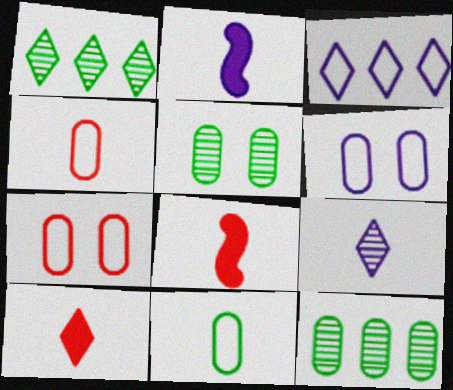[[1, 2, 7], 
[1, 6, 8], 
[3, 5, 8], 
[8, 9, 11]]